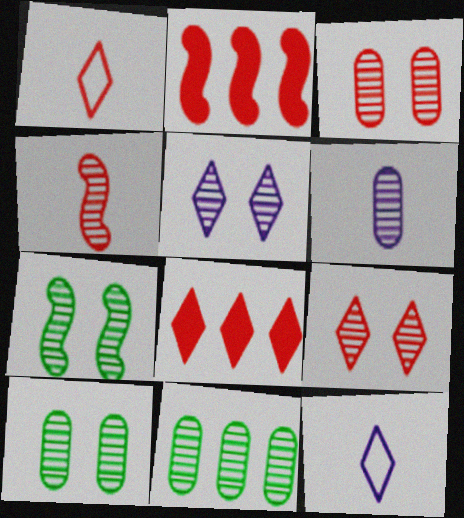[[1, 2, 3], 
[1, 8, 9], 
[2, 10, 12], 
[3, 5, 7], 
[3, 6, 11], 
[4, 5, 11]]